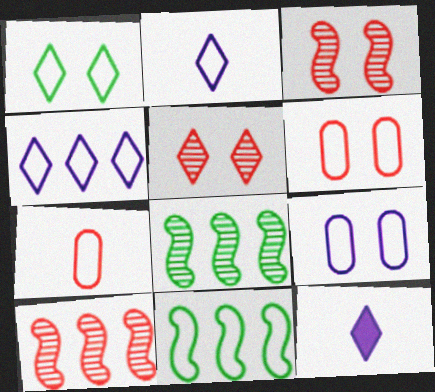[[2, 6, 11], 
[6, 8, 12]]